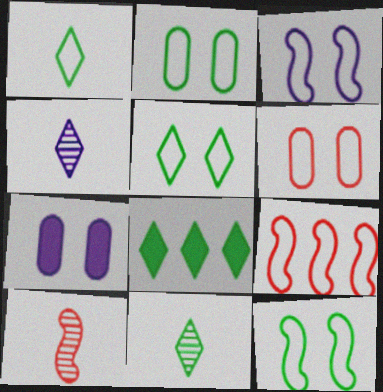[[2, 5, 12], 
[3, 5, 6], 
[5, 8, 11], 
[7, 9, 11]]